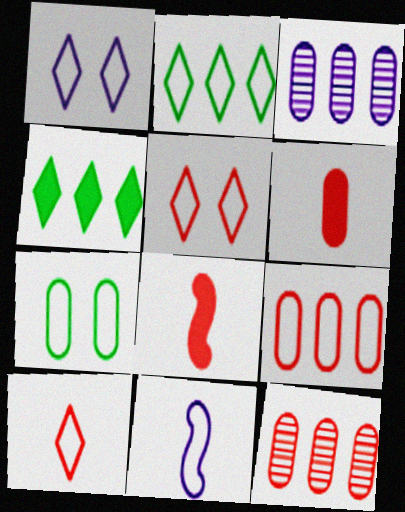[[1, 2, 10], 
[3, 6, 7], 
[5, 8, 12]]